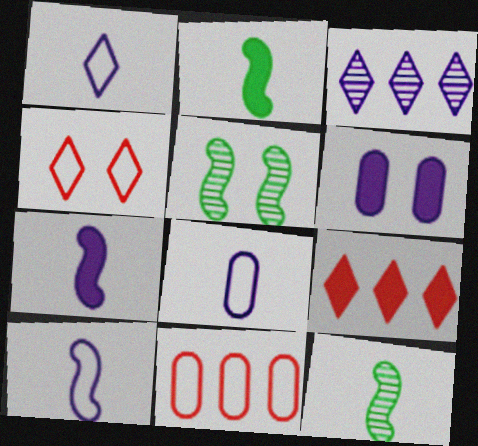[[1, 8, 10], 
[2, 6, 9], 
[3, 6, 10], 
[4, 5, 6], 
[5, 8, 9]]